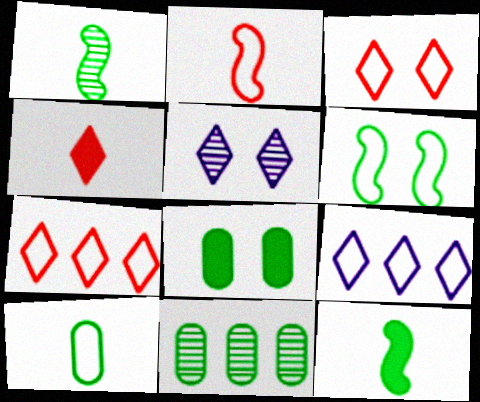[[8, 10, 11]]